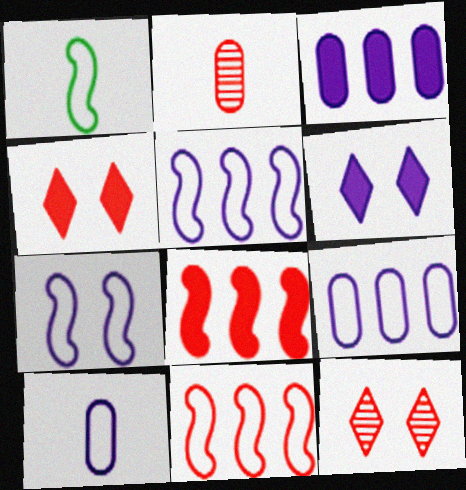[[1, 3, 12], 
[1, 7, 11], 
[2, 4, 11]]